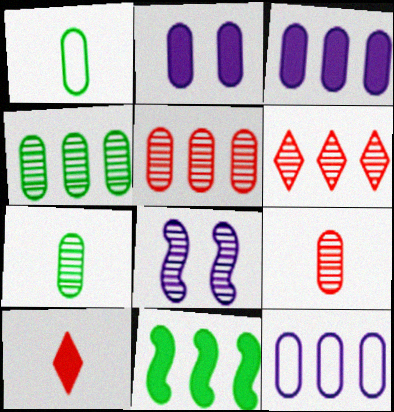[[1, 2, 5], 
[2, 10, 11], 
[6, 7, 8], 
[6, 11, 12]]